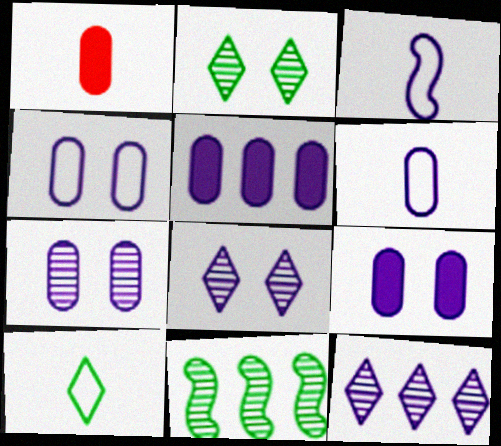[[3, 5, 8], 
[3, 9, 12], 
[4, 7, 9], 
[5, 6, 7]]